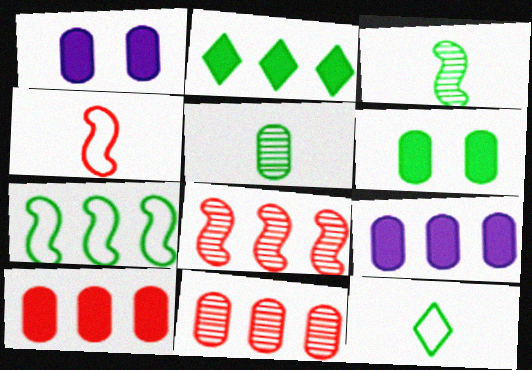[[1, 8, 12]]